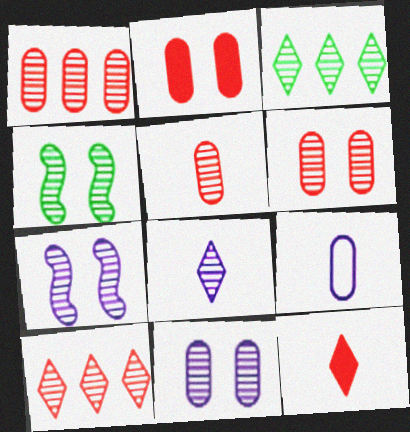[[1, 4, 8], 
[1, 5, 6], 
[3, 5, 7]]